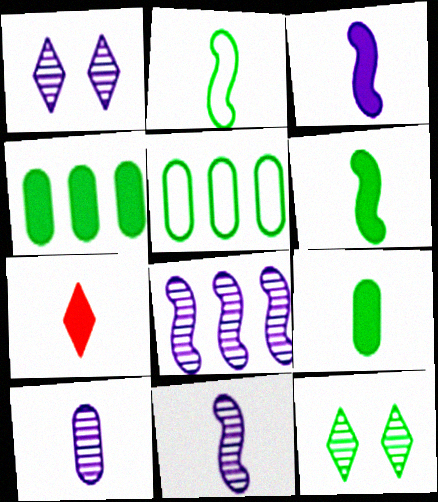[[1, 8, 10], 
[2, 4, 12], 
[2, 7, 10], 
[3, 7, 9], 
[5, 6, 12]]